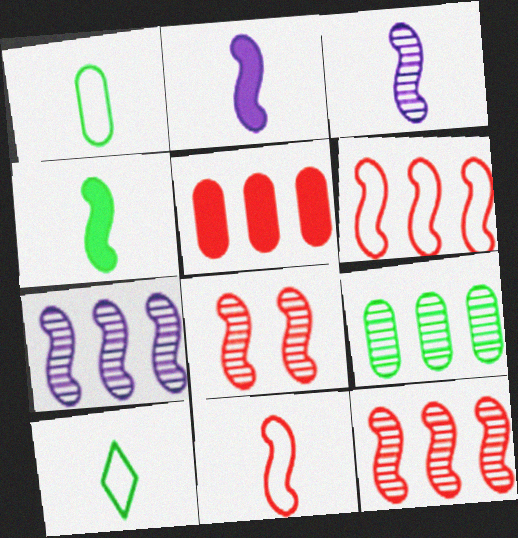[[3, 4, 11]]